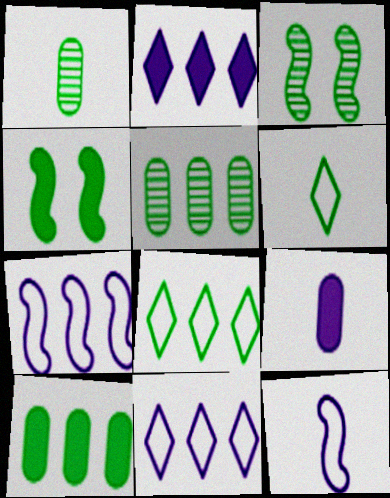[[1, 4, 8], 
[3, 6, 10], 
[4, 5, 6]]